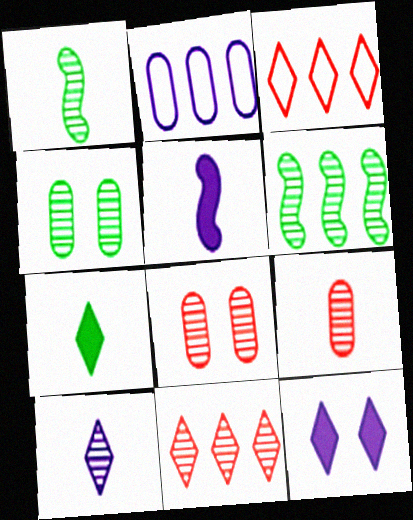[[1, 9, 10], 
[3, 4, 5], 
[6, 8, 10]]